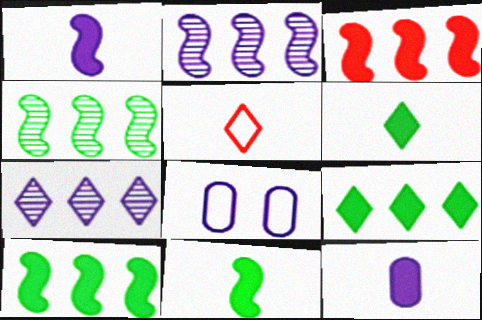[[1, 7, 8]]